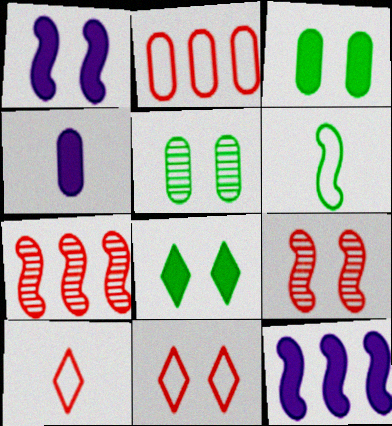[[1, 5, 11], 
[1, 6, 7], 
[2, 4, 5], 
[5, 10, 12], 
[6, 9, 12]]